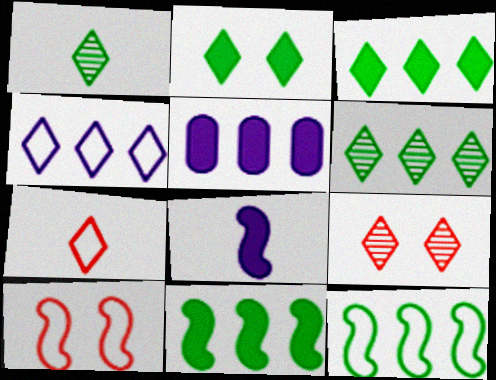[[1, 5, 10]]